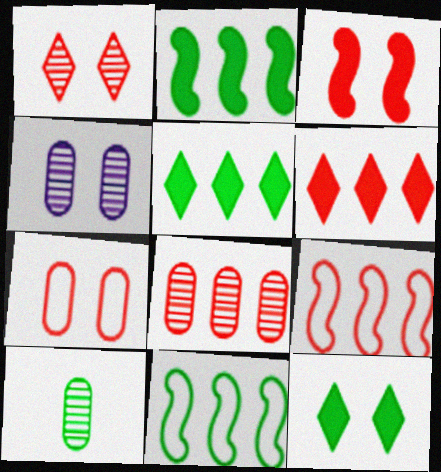[[1, 3, 7], 
[4, 8, 10], 
[6, 8, 9], 
[10, 11, 12]]